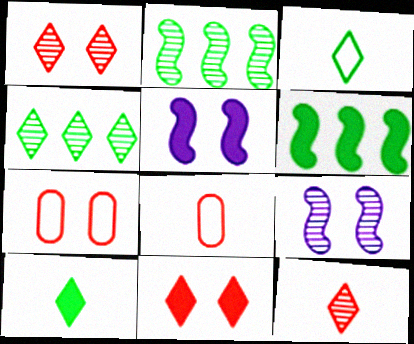[[4, 5, 8]]